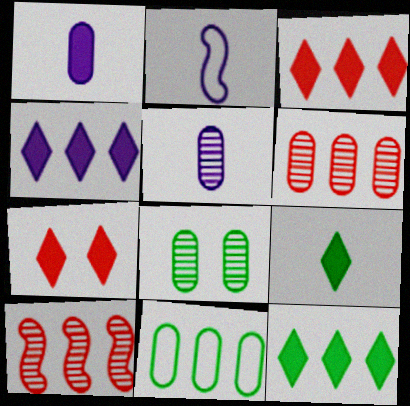[[2, 3, 8], 
[3, 4, 12], 
[4, 7, 9], 
[4, 10, 11], 
[5, 6, 8]]